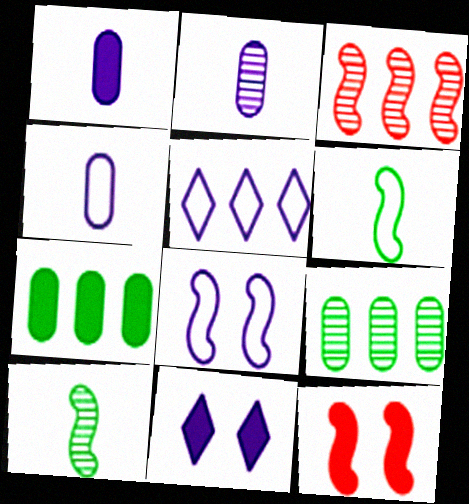[[1, 2, 4], 
[3, 5, 7], 
[4, 5, 8]]